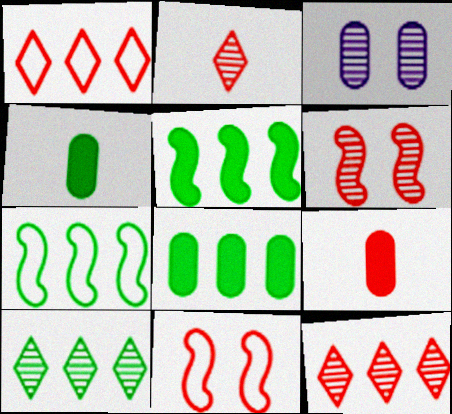[[1, 6, 9], 
[7, 8, 10], 
[9, 11, 12]]